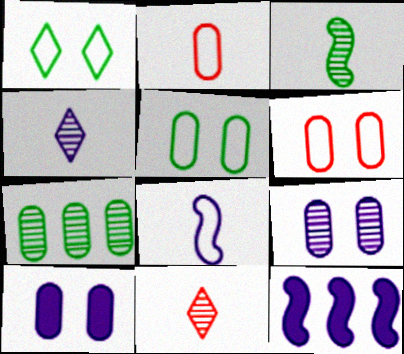[[2, 7, 10], 
[5, 11, 12]]